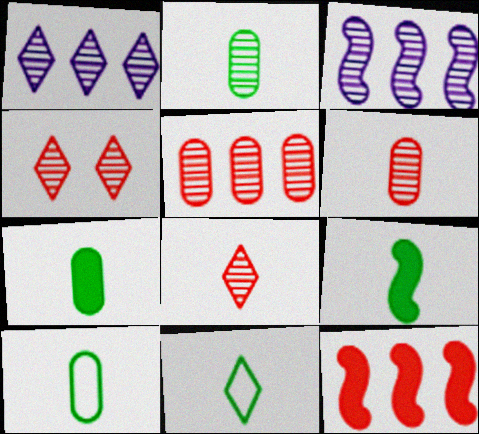[[2, 3, 4], 
[2, 7, 10], 
[2, 9, 11]]